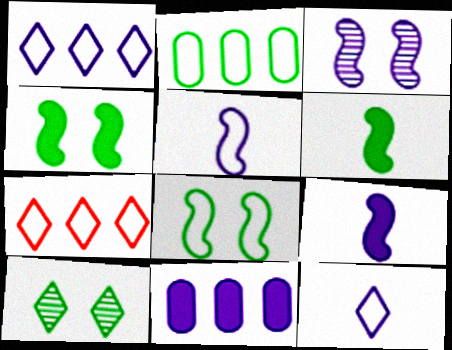[[2, 6, 10], 
[3, 11, 12]]